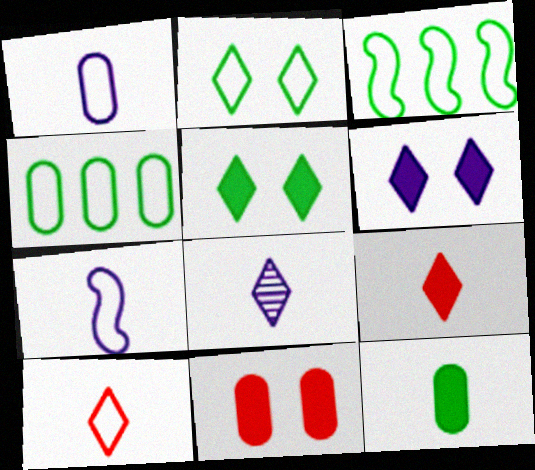[[3, 8, 11]]